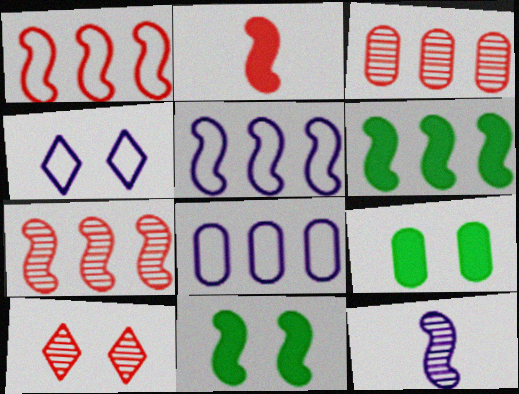[[1, 11, 12], 
[5, 6, 7]]